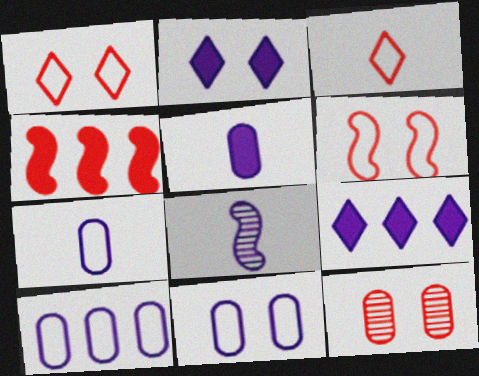[[2, 8, 10], 
[3, 4, 12], 
[7, 10, 11], 
[8, 9, 11]]